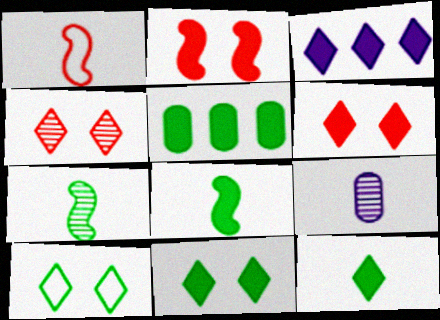[[1, 9, 12], 
[3, 6, 12], 
[5, 7, 10], 
[5, 8, 11]]